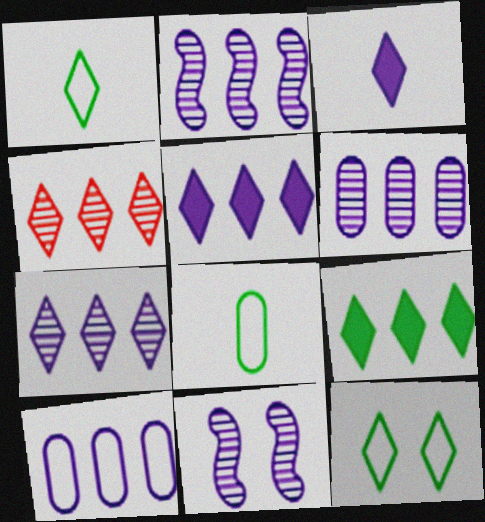[[2, 5, 10], 
[2, 6, 7], 
[3, 4, 12], 
[3, 10, 11]]